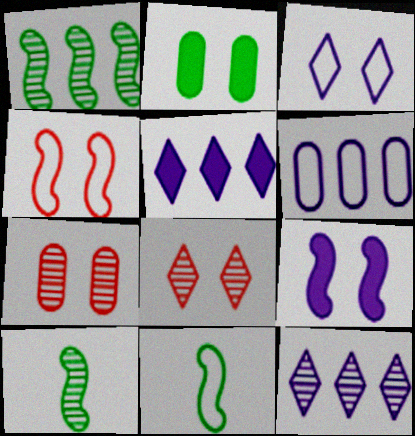[[5, 7, 11], 
[7, 10, 12]]